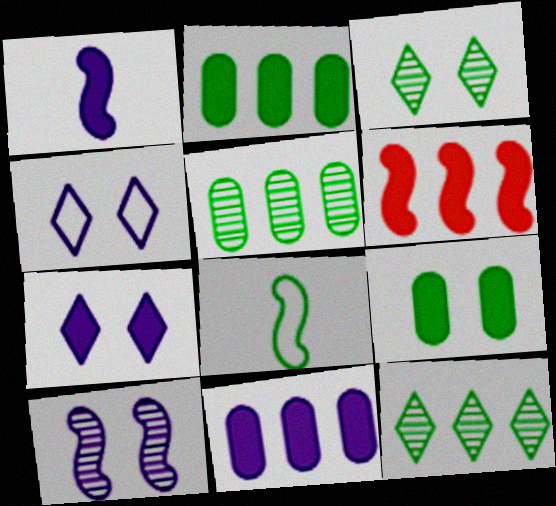[[1, 7, 11], 
[2, 3, 8], 
[6, 8, 10], 
[8, 9, 12]]